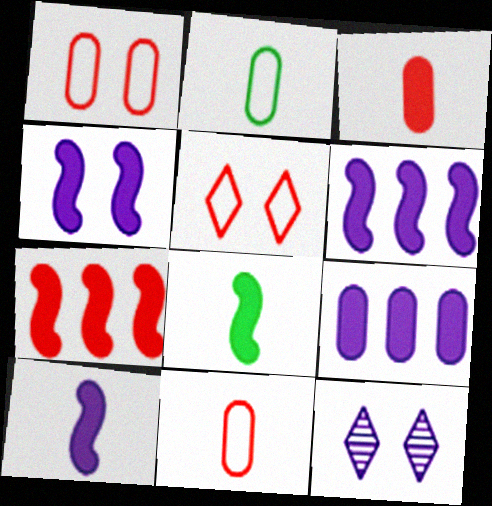[[2, 7, 12], 
[4, 6, 10], 
[4, 7, 8]]